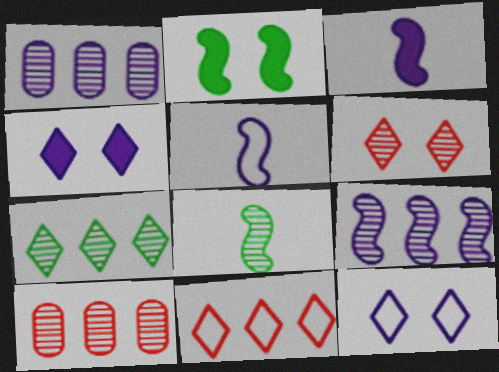[[1, 3, 12], 
[1, 4, 5], 
[1, 6, 8], 
[7, 9, 10]]